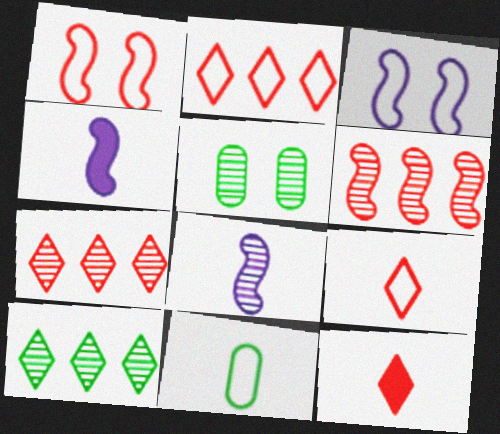[[2, 3, 11], 
[2, 4, 5], 
[5, 7, 8], 
[8, 11, 12]]